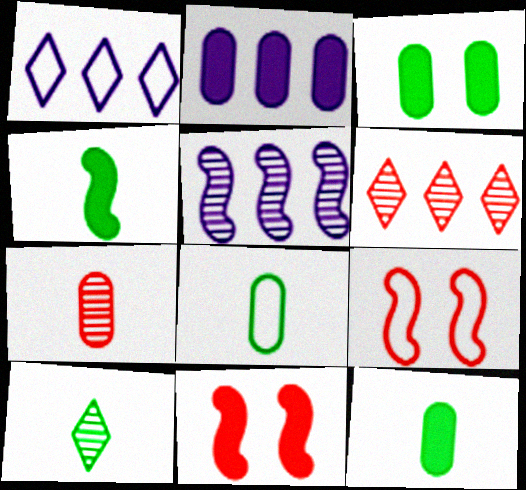[[1, 2, 5], 
[1, 8, 9], 
[2, 9, 10], 
[4, 5, 9], 
[4, 8, 10]]